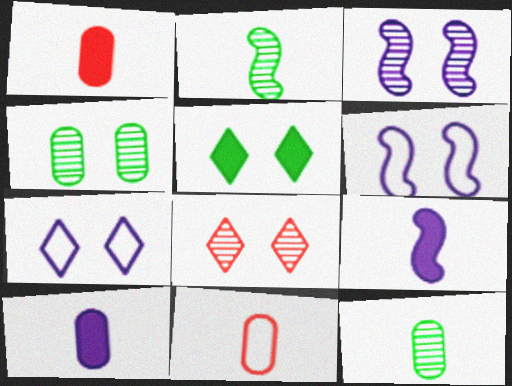[[3, 4, 8], 
[5, 7, 8], 
[10, 11, 12]]